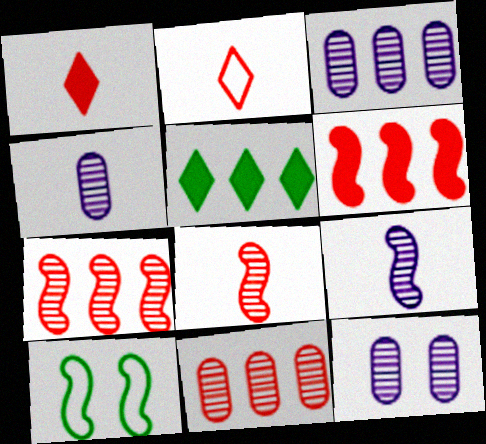[[1, 3, 10], 
[3, 4, 12], 
[6, 9, 10]]